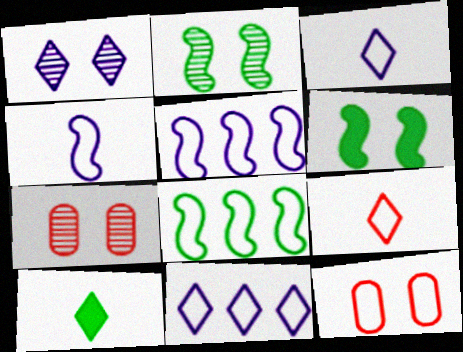[[1, 2, 7], 
[1, 6, 12], 
[3, 8, 12], 
[5, 7, 10]]